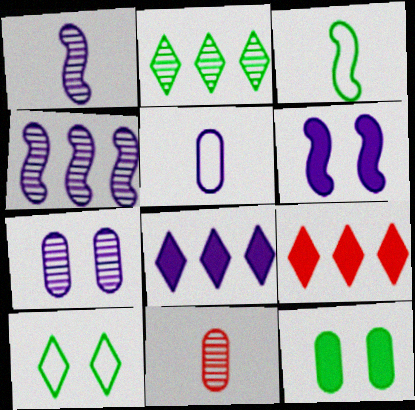[[2, 3, 12], 
[3, 7, 9]]